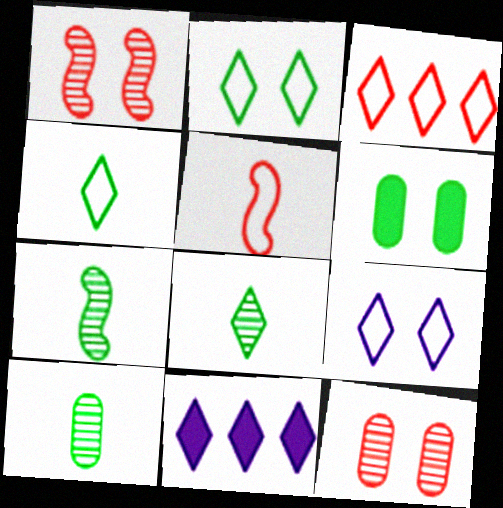[[1, 6, 9], 
[3, 4, 9], 
[7, 8, 10]]